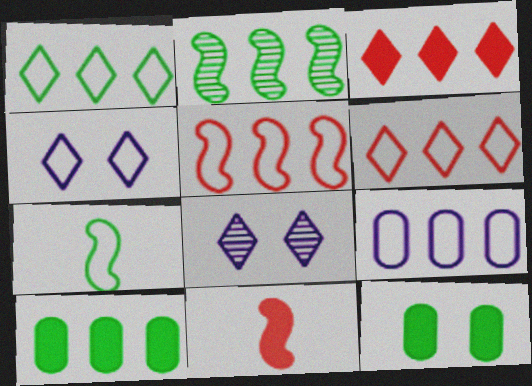[[1, 2, 10], 
[1, 5, 9], 
[2, 3, 9]]